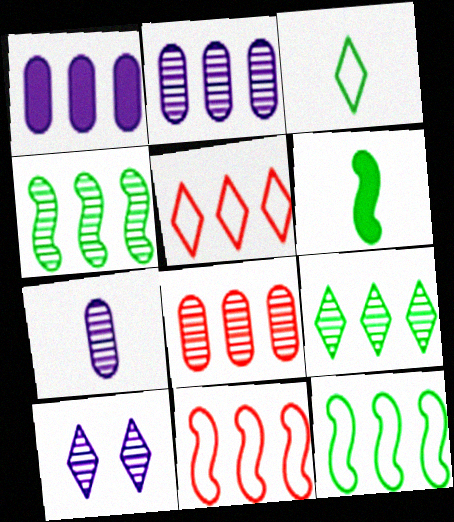[[1, 4, 5], 
[1, 9, 11]]